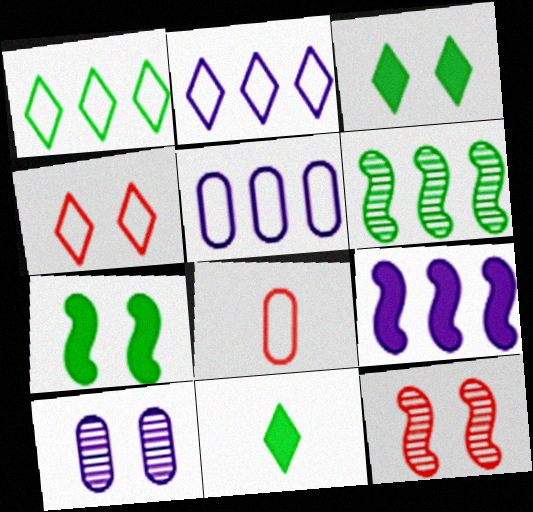[[4, 7, 10], 
[5, 11, 12]]